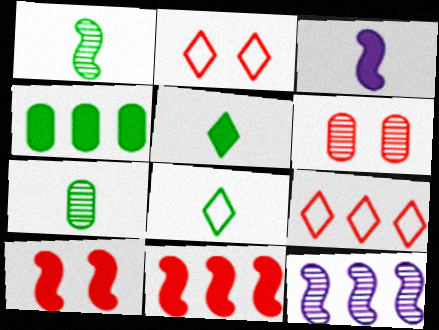[[2, 6, 10], 
[4, 9, 12]]